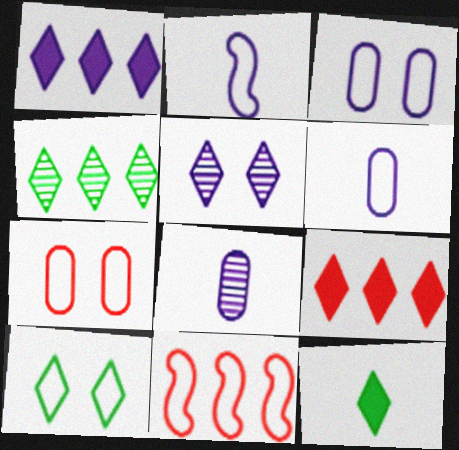[[4, 10, 12], 
[6, 10, 11]]